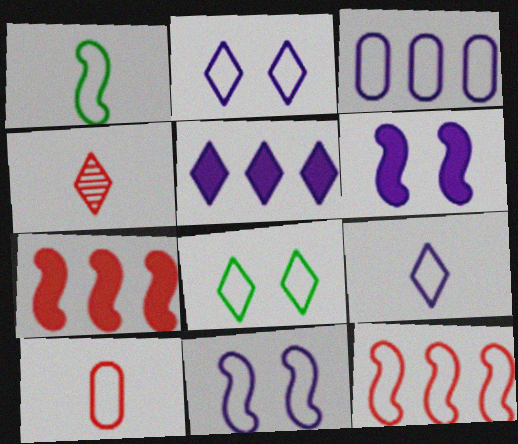[[1, 9, 10], 
[1, 11, 12], 
[3, 9, 11], 
[4, 5, 8]]